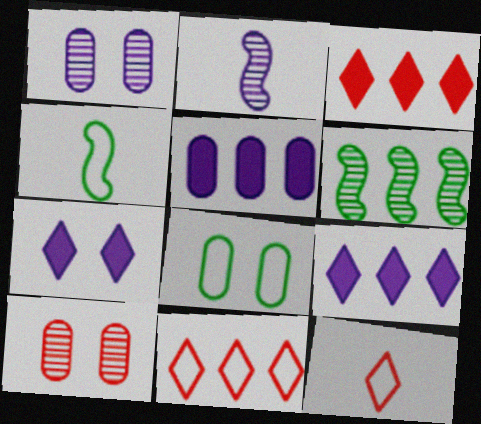[[1, 3, 4], 
[2, 3, 8], 
[4, 9, 10], 
[5, 6, 11]]